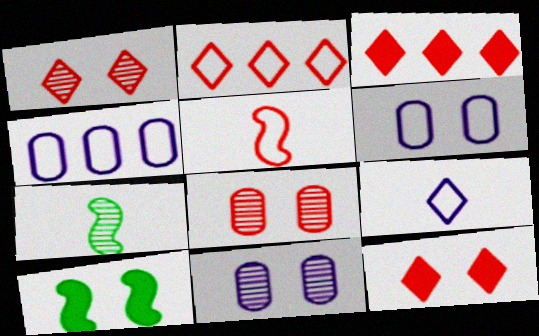[[1, 6, 10], 
[3, 5, 8], 
[3, 6, 7], 
[4, 7, 12]]